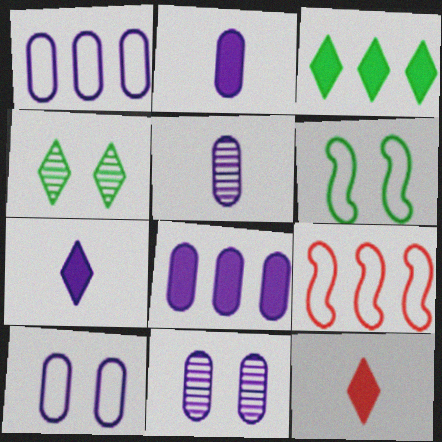[[1, 2, 11], 
[2, 4, 9], 
[5, 8, 10]]